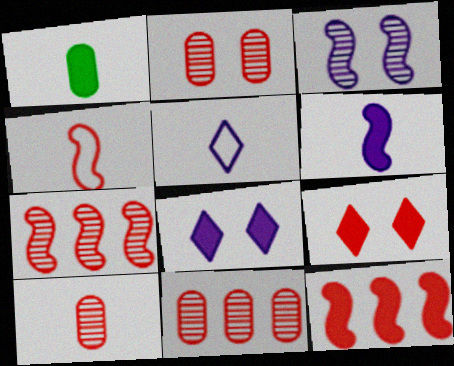[[1, 8, 12], 
[2, 10, 11], 
[4, 9, 11]]